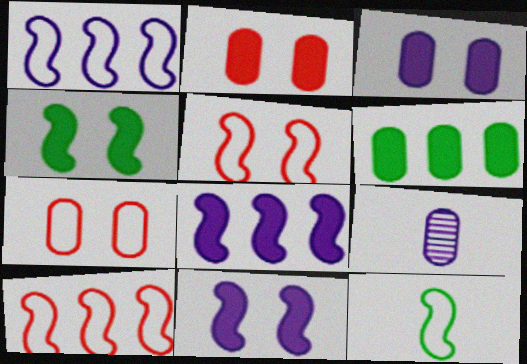[[1, 5, 12], 
[6, 7, 9]]